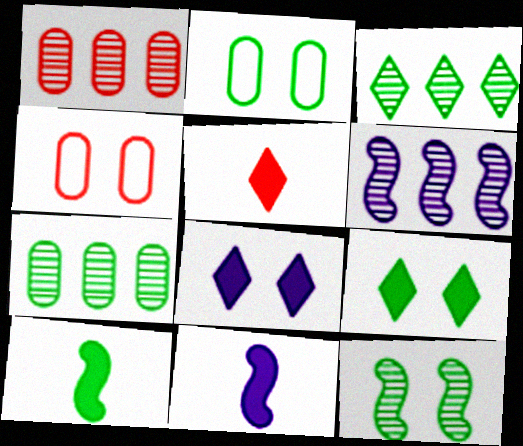[[1, 3, 6], 
[2, 3, 10], 
[2, 5, 6], 
[2, 9, 12], 
[3, 4, 11], 
[4, 8, 12]]